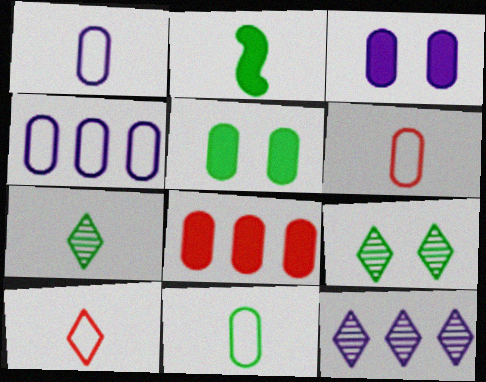[[1, 6, 11], 
[2, 7, 11]]